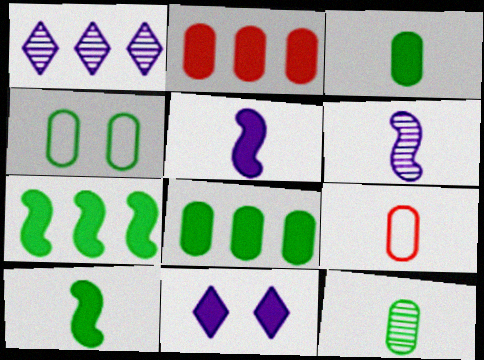[[2, 10, 11], 
[4, 8, 12]]